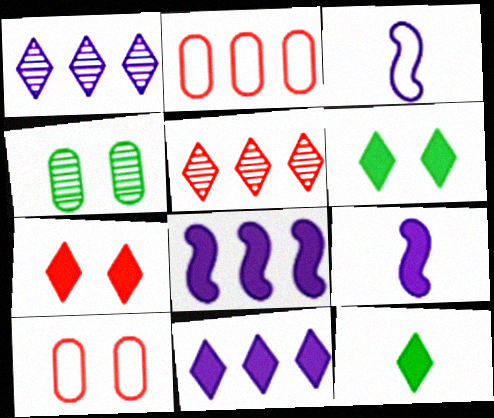[[7, 11, 12]]